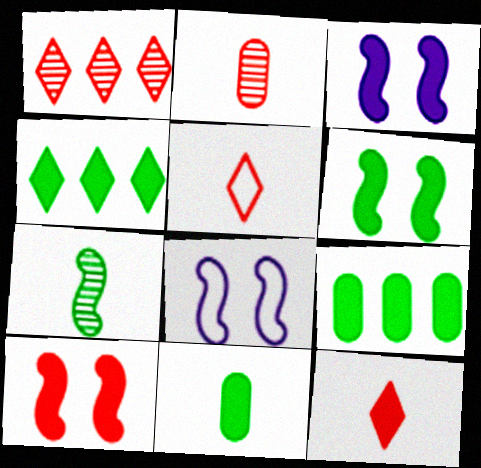[[1, 8, 11], 
[2, 4, 8], 
[3, 6, 10], 
[3, 9, 12], 
[4, 6, 11]]